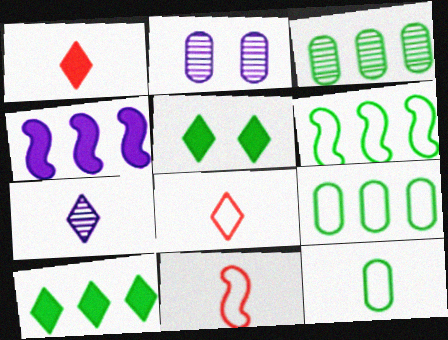[[1, 2, 6], 
[2, 10, 11], 
[3, 6, 10]]